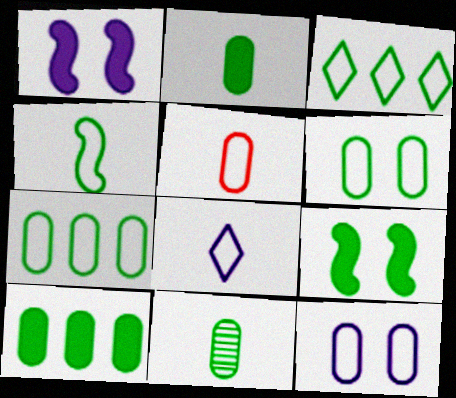[[3, 4, 6], 
[3, 9, 11], 
[4, 5, 8], 
[5, 7, 12], 
[6, 10, 11]]